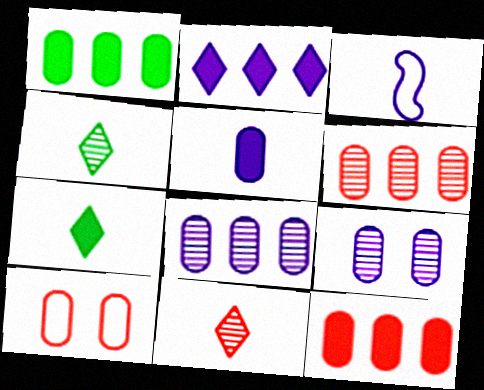[[2, 3, 9]]